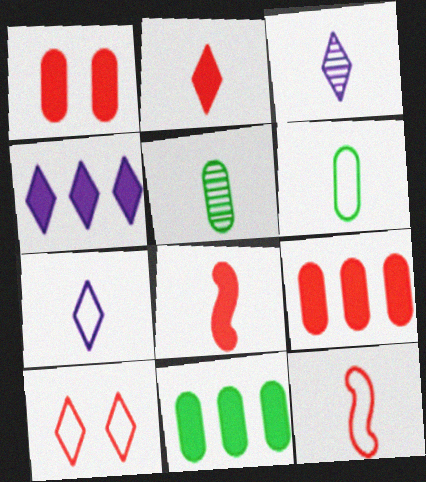[[3, 6, 8], 
[5, 7, 8], 
[6, 7, 12]]